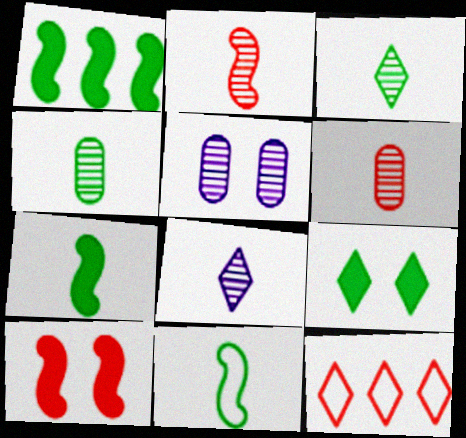[[2, 4, 8], 
[5, 7, 12], 
[6, 10, 12], 
[8, 9, 12]]